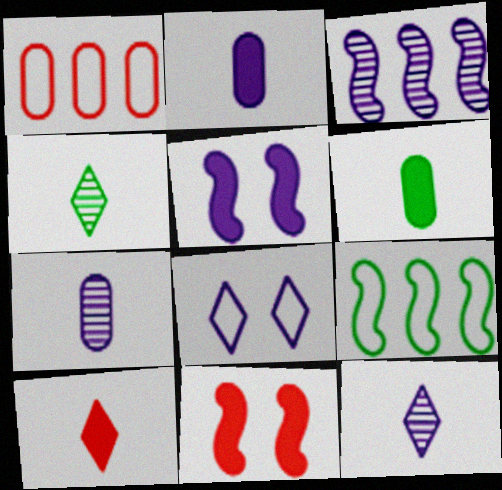[[1, 4, 5], 
[2, 3, 8]]